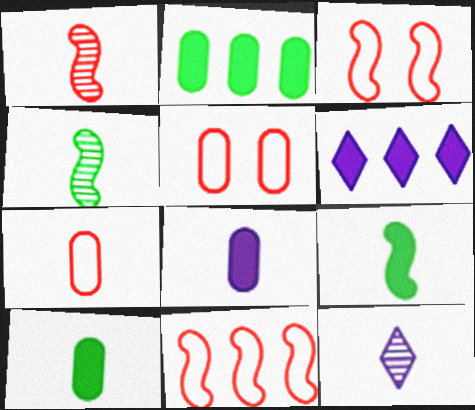[[2, 3, 12], 
[4, 5, 6], 
[7, 9, 12]]